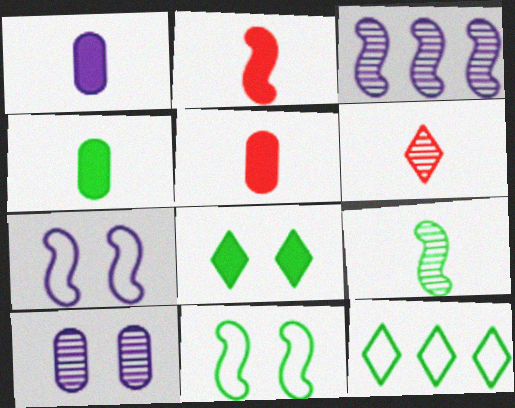[[1, 4, 5], 
[2, 3, 11], 
[2, 10, 12]]